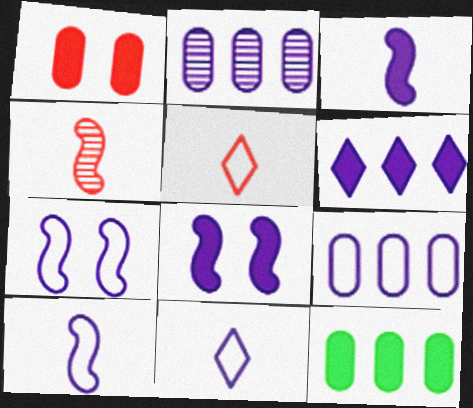[[2, 8, 11], 
[7, 9, 11]]